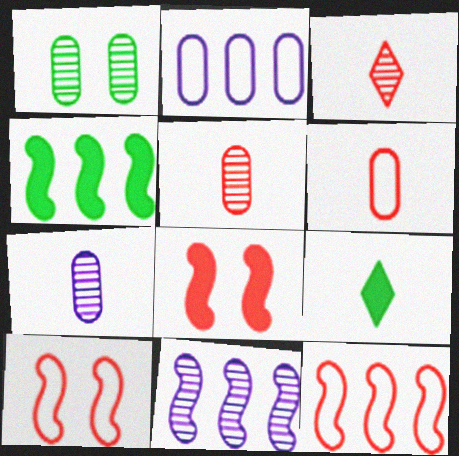[[1, 3, 11], 
[4, 11, 12]]